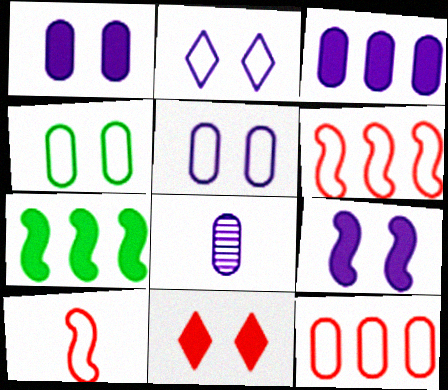[[3, 5, 8]]